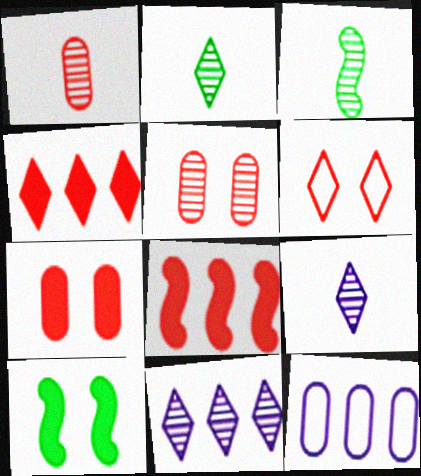[[1, 3, 9], 
[1, 6, 8], 
[3, 5, 11]]